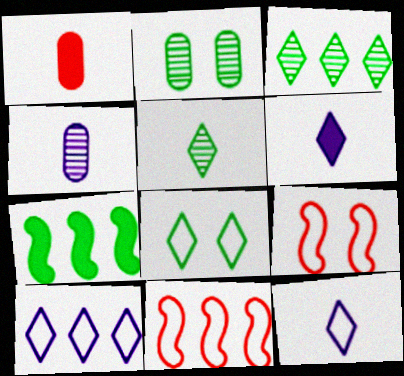[[2, 6, 11]]